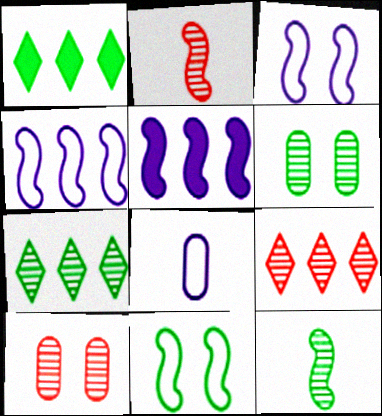[[2, 5, 11], 
[2, 9, 10], 
[6, 7, 12]]